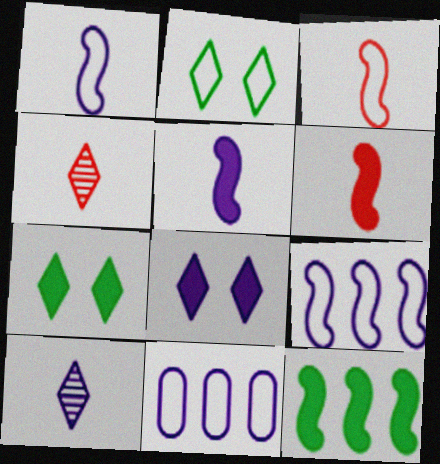[[2, 3, 11]]